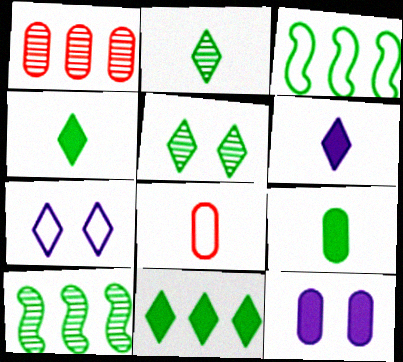[[3, 5, 9], 
[3, 7, 8]]